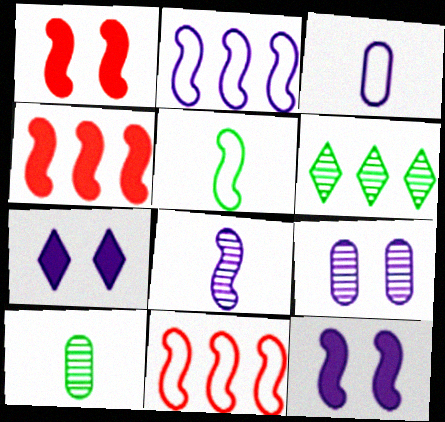[[1, 3, 6], 
[2, 8, 12], 
[7, 10, 11]]